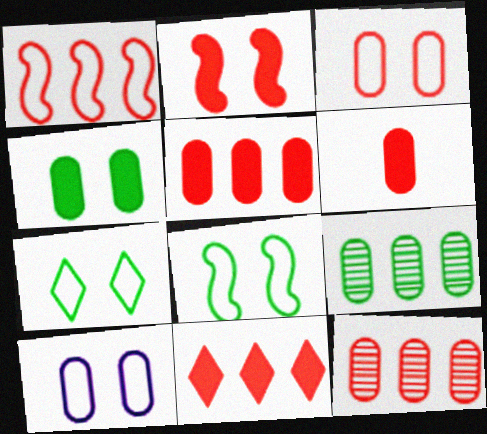[[1, 11, 12], 
[2, 6, 11], 
[3, 6, 12], 
[6, 9, 10]]